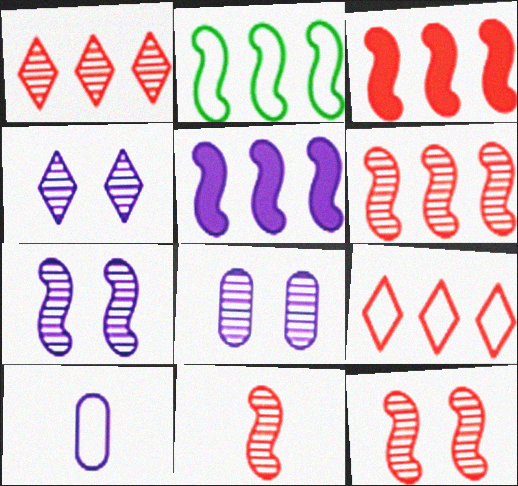[[2, 5, 6], 
[4, 5, 10], 
[4, 7, 8], 
[6, 11, 12]]